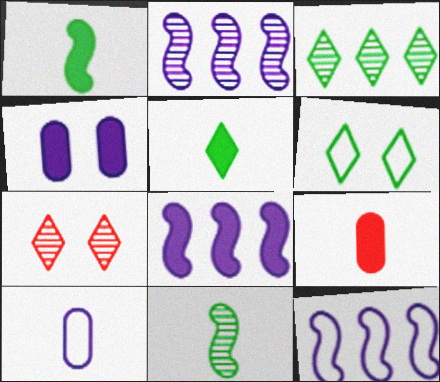[[2, 6, 9], 
[2, 8, 12], 
[3, 5, 6]]